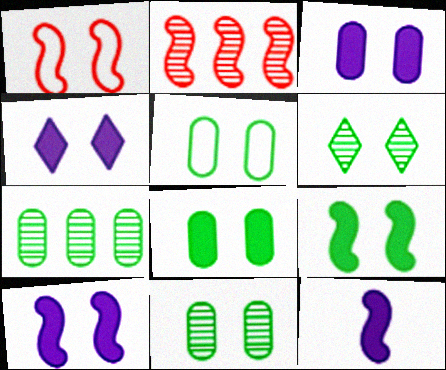[[1, 3, 6], 
[1, 4, 11], 
[3, 4, 10], 
[5, 6, 9], 
[5, 8, 11]]